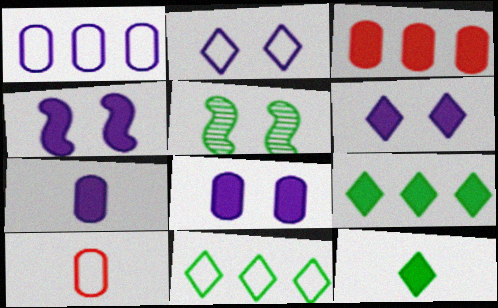[[3, 4, 12], 
[4, 6, 8]]